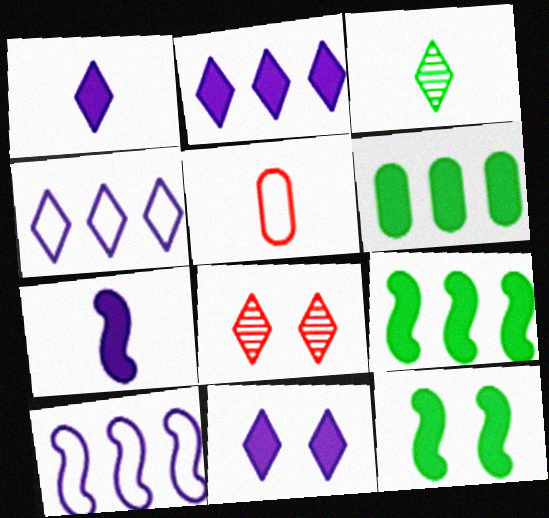[[1, 2, 11], 
[3, 5, 7]]